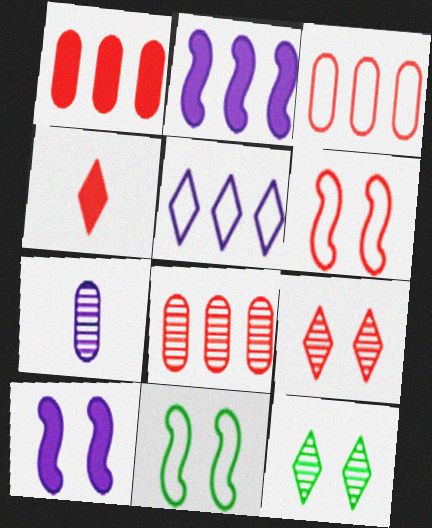[[1, 3, 8], 
[4, 5, 12], 
[4, 6, 8], 
[5, 7, 10]]